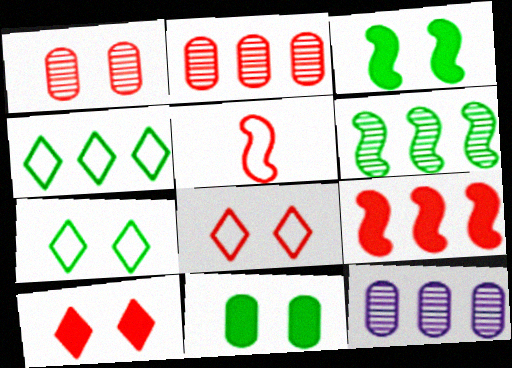[[2, 5, 10], 
[4, 9, 12]]